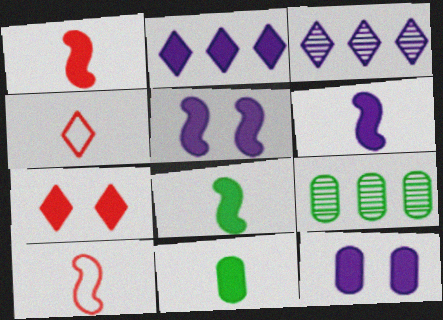[[1, 6, 8], 
[2, 6, 12], 
[4, 5, 9]]